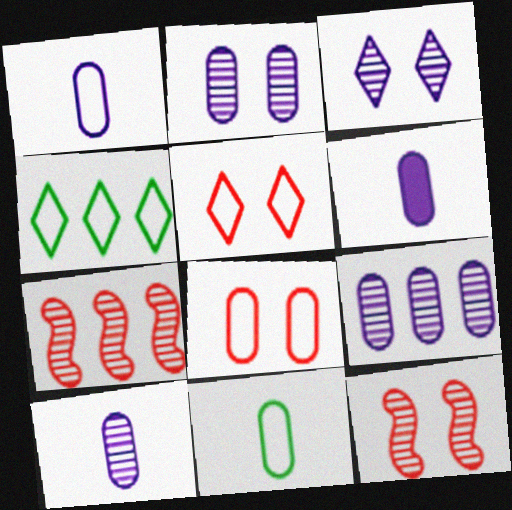[[1, 6, 10], 
[2, 9, 10], 
[4, 6, 12]]